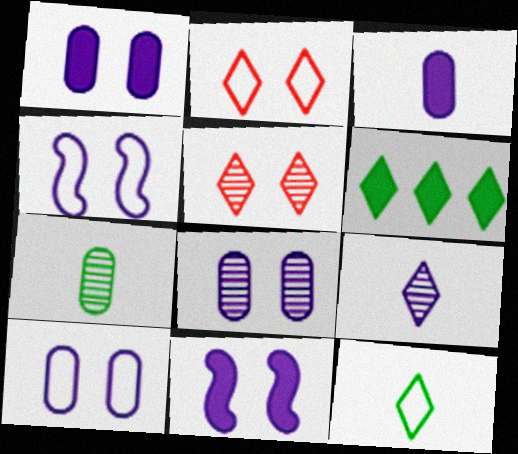[[1, 8, 10], 
[2, 6, 9]]